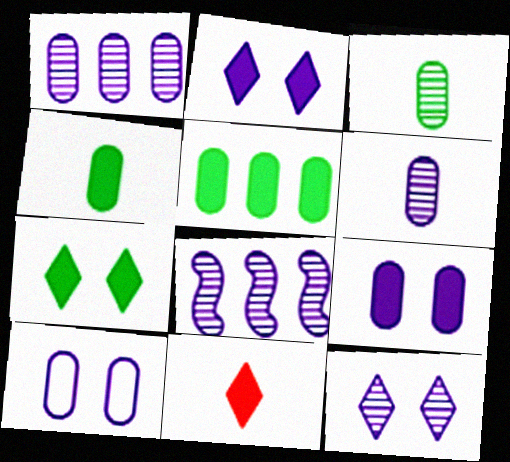[[6, 8, 12]]